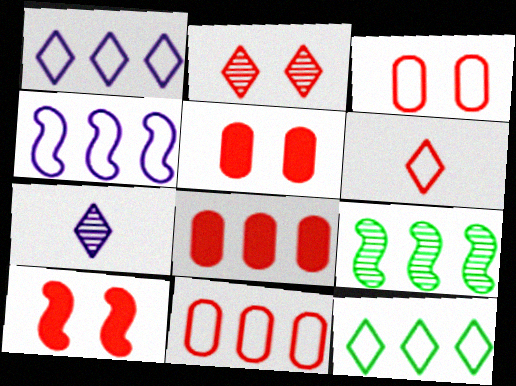[[1, 8, 9], 
[2, 3, 10], 
[4, 11, 12]]